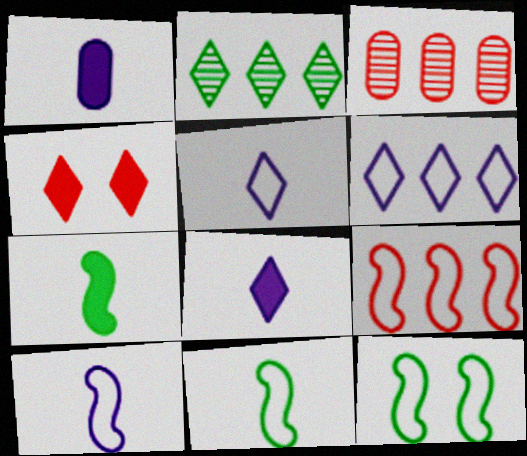[[2, 4, 5], 
[3, 8, 12], 
[9, 10, 12]]